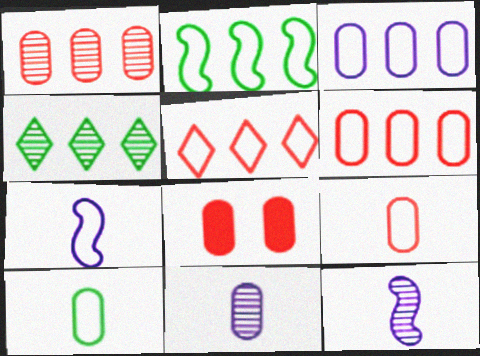[[1, 8, 9], 
[2, 3, 5], 
[4, 7, 8]]